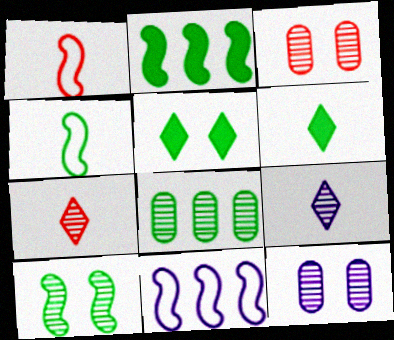[[2, 4, 10], 
[3, 6, 11], 
[4, 5, 8]]